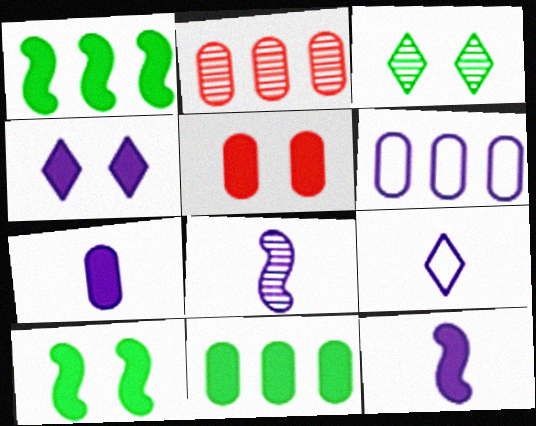[[2, 3, 8], 
[2, 6, 11], 
[2, 9, 10], 
[4, 5, 10], 
[4, 6, 8], 
[5, 7, 11], 
[7, 8, 9]]